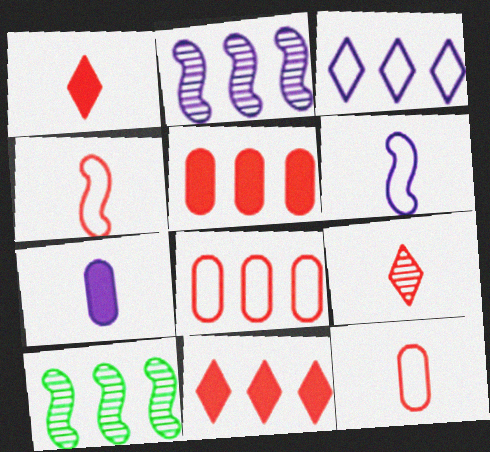[[3, 5, 10]]